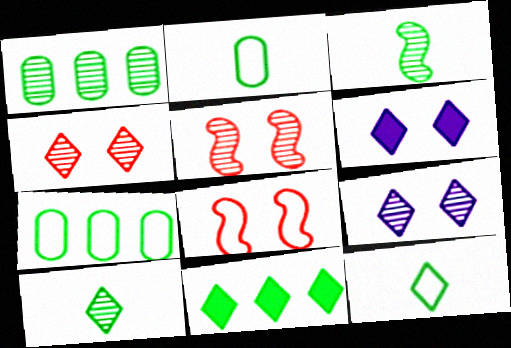[]